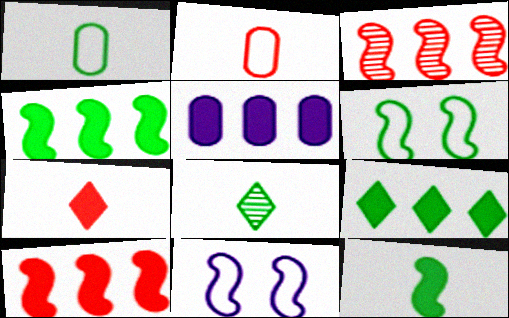[[1, 8, 12], 
[3, 11, 12], 
[5, 9, 10]]